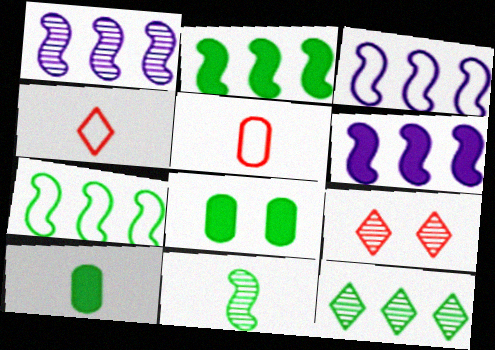[[1, 3, 6], 
[1, 4, 8], 
[3, 9, 10]]